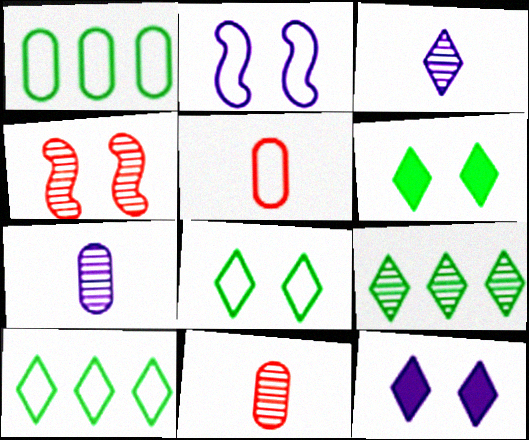[[2, 5, 10], 
[4, 7, 9]]